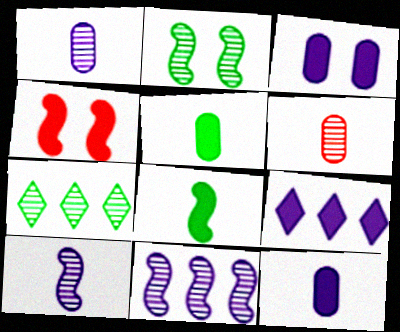[[4, 5, 9]]